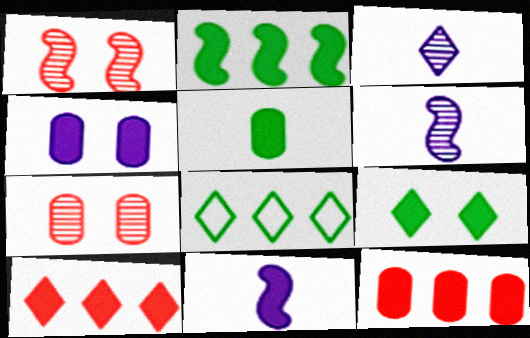[[2, 5, 9], 
[4, 5, 12], 
[7, 8, 11], 
[9, 11, 12]]